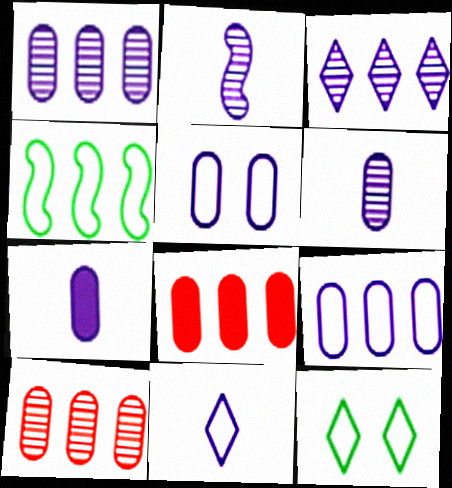[[1, 5, 7], 
[2, 7, 11], 
[2, 8, 12], 
[3, 4, 8]]